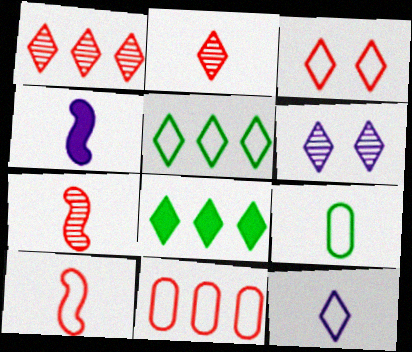[[2, 4, 9], 
[3, 5, 12], 
[3, 10, 11], 
[9, 10, 12]]